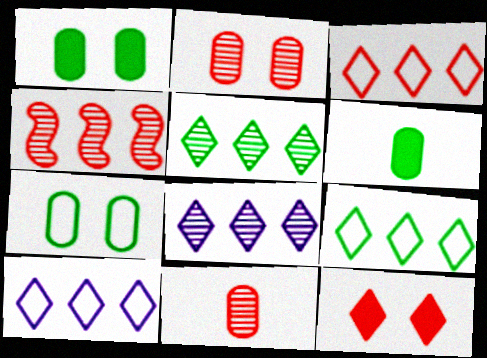[[3, 9, 10]]